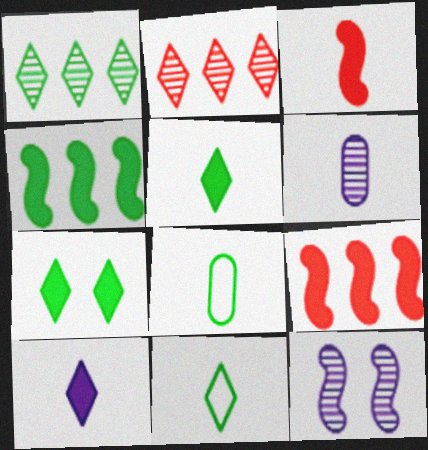[[1, 7, 11], 
[3, 6, 11]]